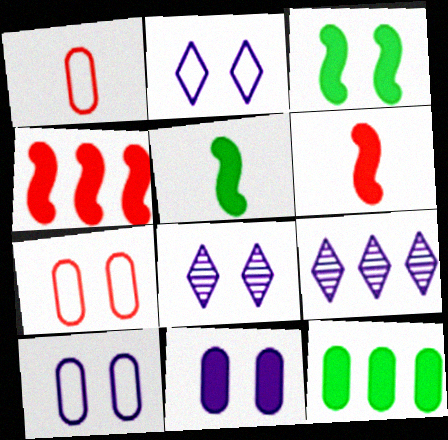[[1, 3, 9], 
[3, 7, 8], 
[5, 7, 9]]